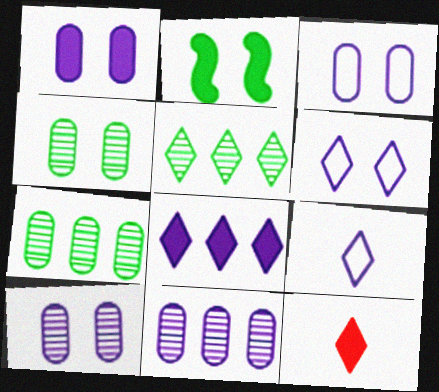[[1, 3, 10], 
[5, 6, 12]]